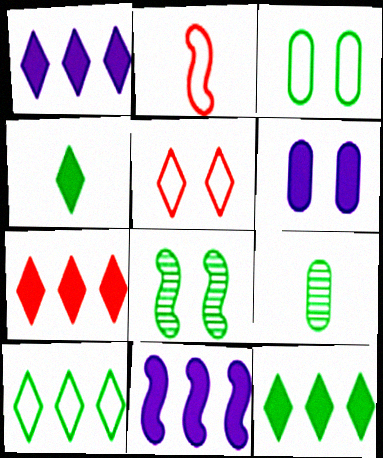[[1, 7, 12], 
[2, 8, 11], 
[5, 6, 8], 
[5, 9, 11]]